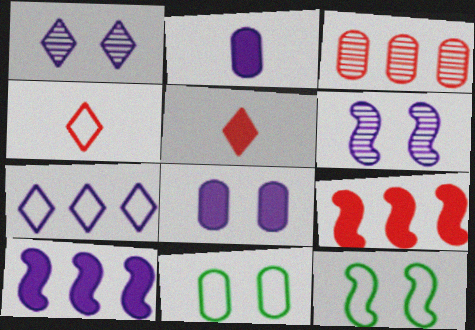[[2, 3, 11], 
[2, 6, 7]]